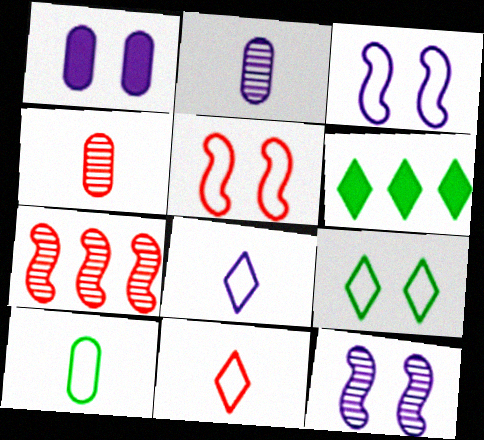[[2, 5, 6], 
[3, 4, 6]]